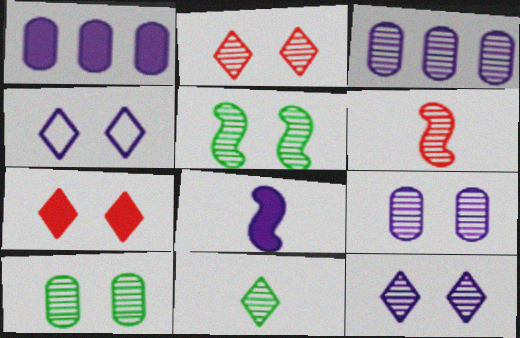[[2, 5, 9], 
[3, 4, 8]]